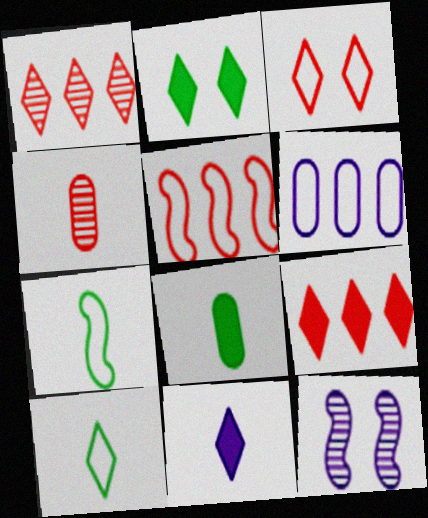[[2, 9, 11], 
[3, 6, 7], 
[4, 7, 11], 
[6, 11, 12]]